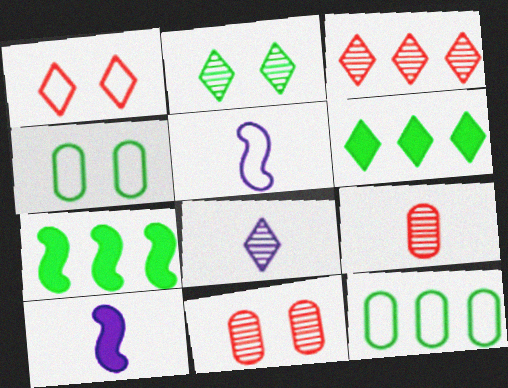[[1, 5, 12], 
[1, 6, 8], 
[2, 3, 8], 
[3, 4, 10], 
[5, 6, 11]]